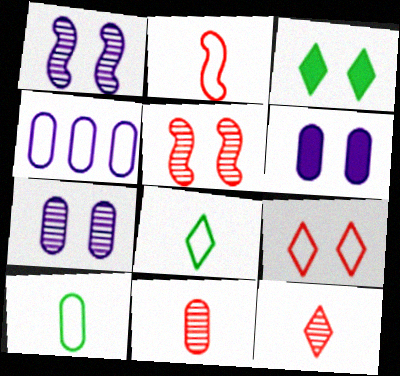[]